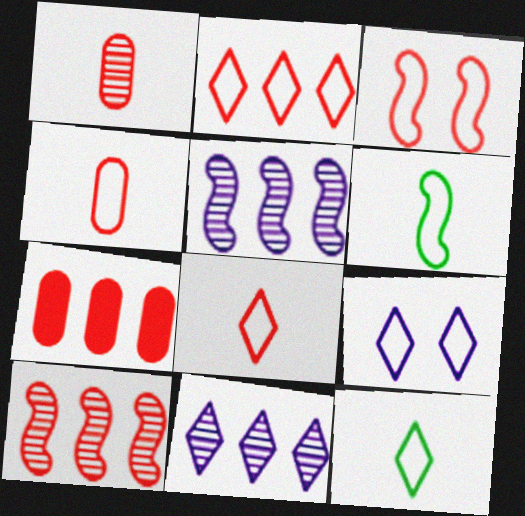[[2, 3, 4], 
[2, 7, 10], 
[2, 9, 12]]